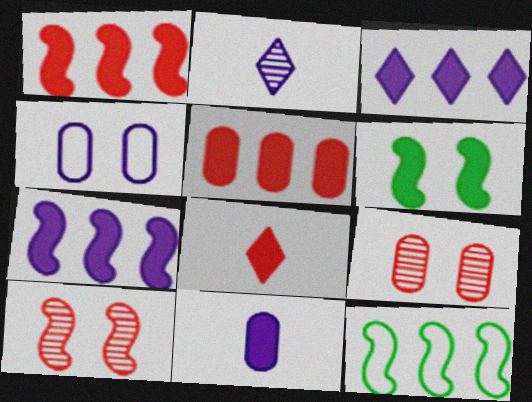[[2, 4, 7]]